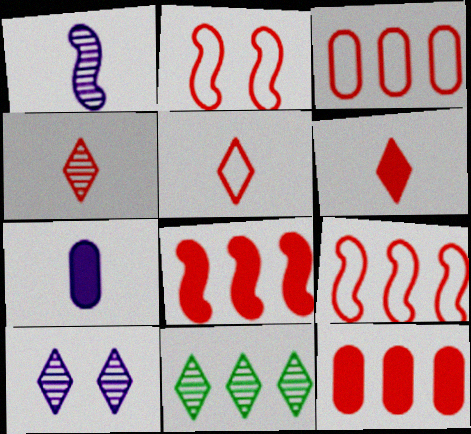[[2, 3, 5], 
[2, 4, 12], 
[2, 7, 11], 
[4, 5, 6], 
[4, 10, 11]]